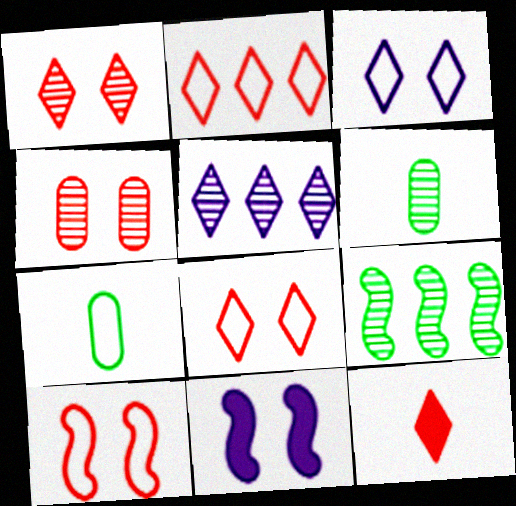[[1, 2, 12], 
[2, 6, 11]]